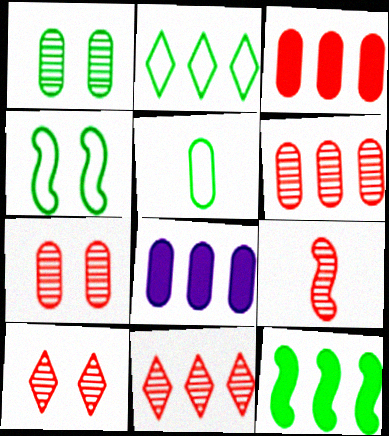[[2, 4, 5], 
[5, 7, 8], 
[6, 9, 10], 
[7, 9, 11]]